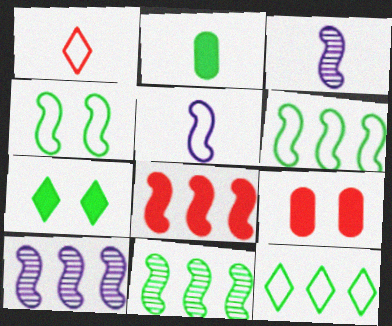[[1, 2, 3], 
[3, 4, 8], 
[3, 9, 12], 
[6, 8, 10]]